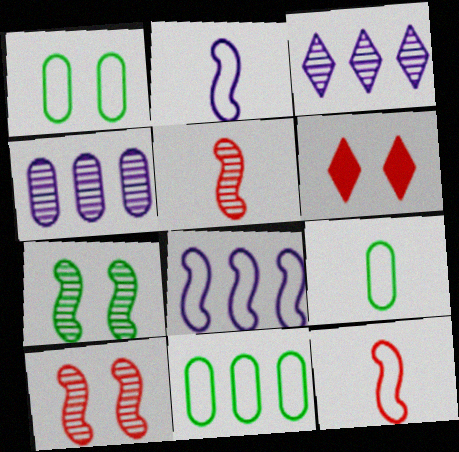[[1, 9, 11]]